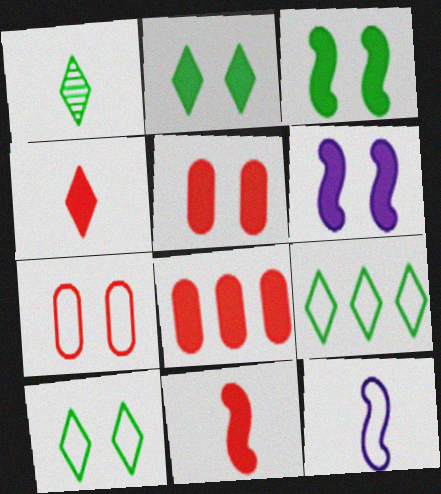[[1, 2, 9], 
[2, 5, 6], 
[7, 9, 12]]